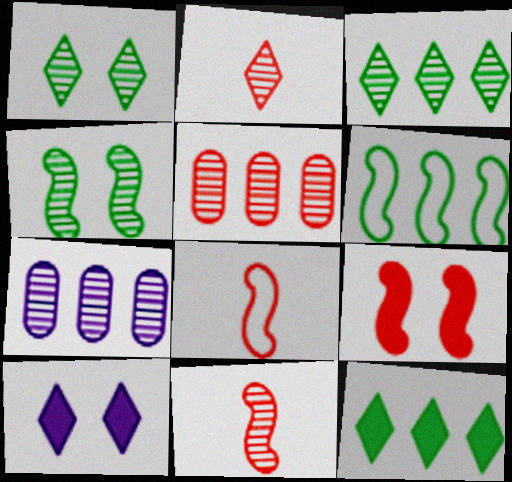[[1, 7, 11], 
[2, 4, 7]]